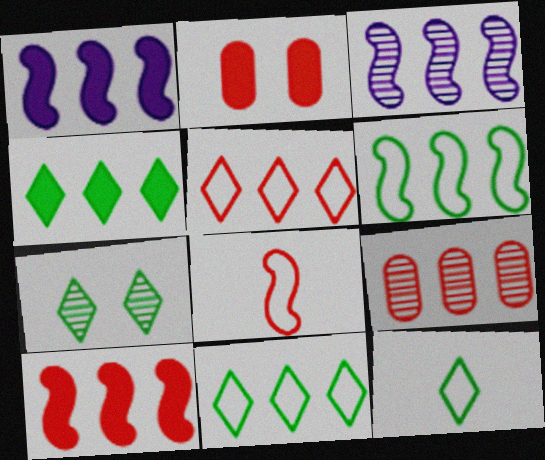[[1, 9, 11], 
[2, 3, 12], 
[3, 6, 10], 
[4, 7, 12], 
[5, 9, 10]]